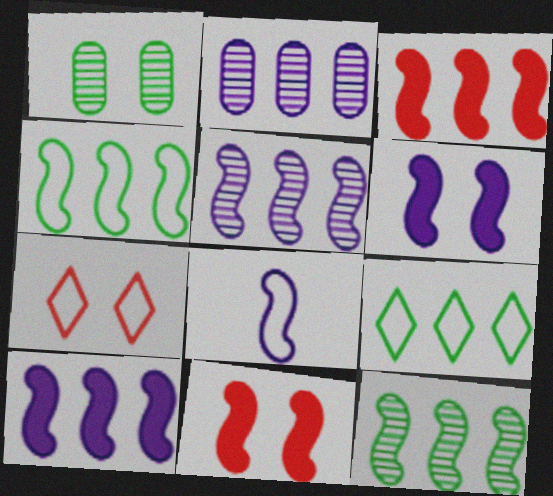[[1, 6, 7], 
[2, 3, 9], 
[3, 4, 5], 
[5, 6, 8], 
[8, 11, 12]]